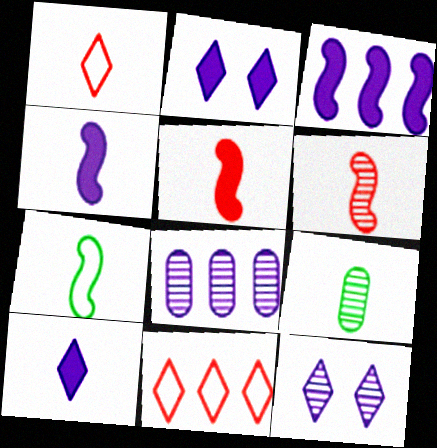[[1, 4, 9], 
[4, 6, 7]]